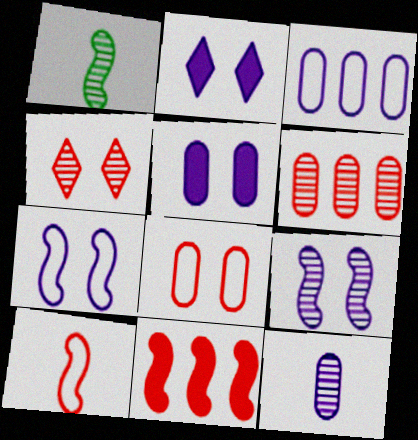[[1, 7, 11], 
[3, 5, 12]]